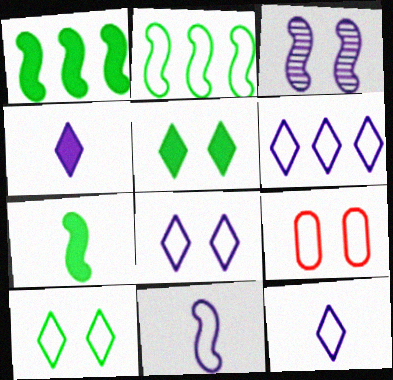[[2, 9, 12], 
[3, 5, 9], 
[6, 8, 12]]